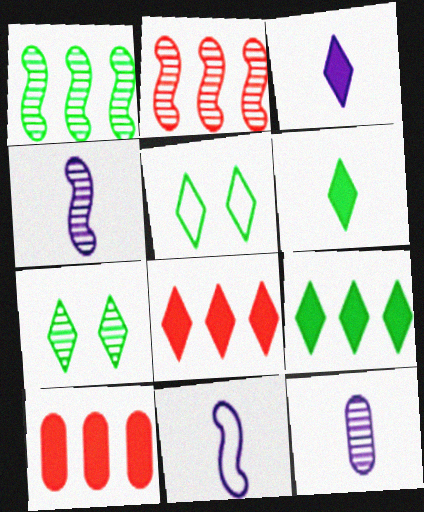[[2, 7, 12], 
[3, 11, 12], 
[4, 5, 10], 
[7, 10, 11]]